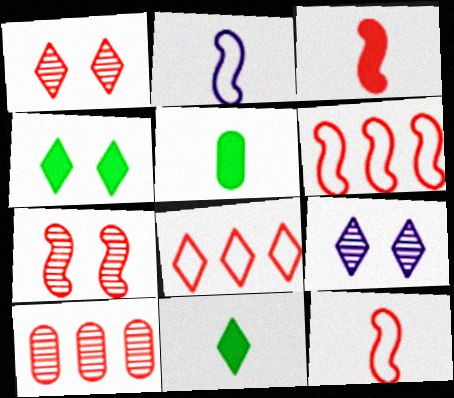[[2, 4, 10], 
[3, 6, 7], 
[5, 6, 9], 
[8, 9, 11]]